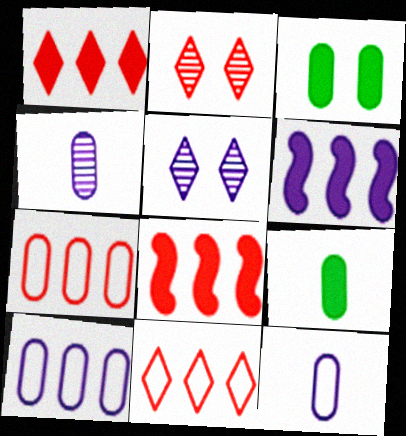[[3, 4, 7], 
[5, 6, 12]]